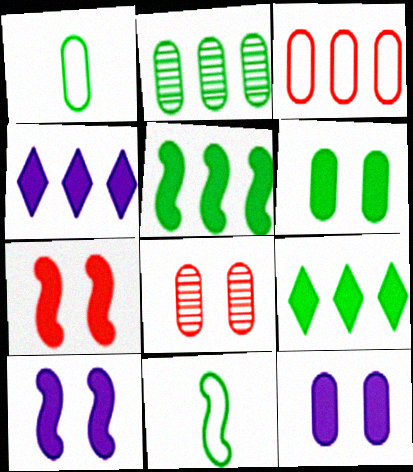[[1, 2, 6], 
[4, 8, 11]]